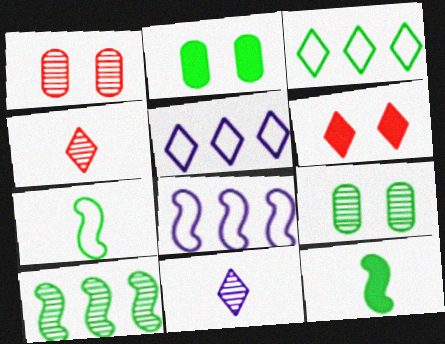[[1, 5, 12], 
[1, 10, 11], 
[2, 4, 8], 
[3, 6, 11], 
[3, 9, 12]]